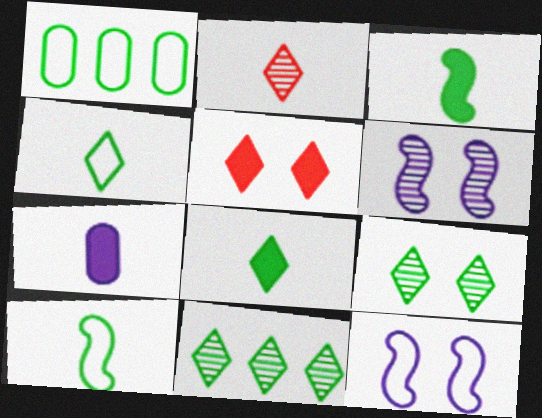[[1, 3, 9], 
[2, 7, 10]]